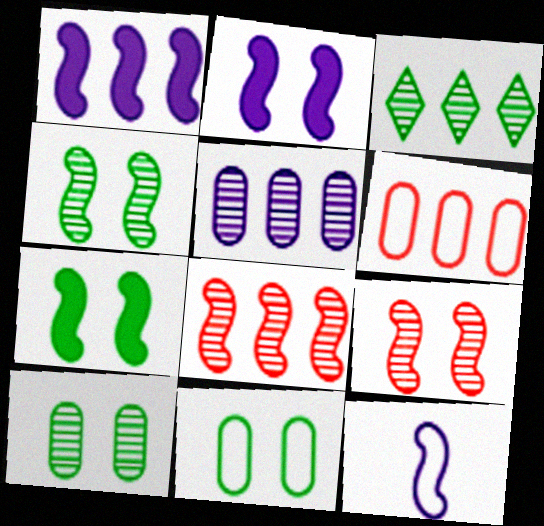[[1, 3, 6], 
[3, 5, 8], 
[7, 8, 12]]